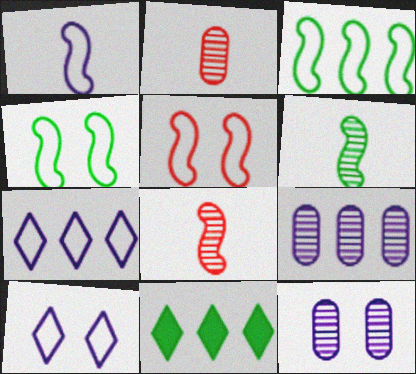[[1, 3, 5]]